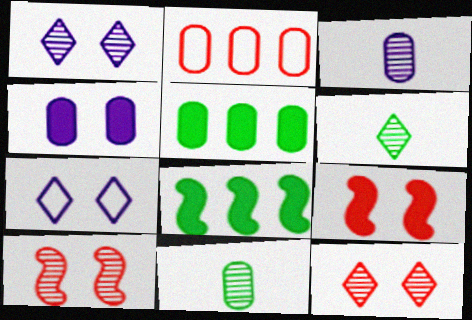[[2, 4, 11]]